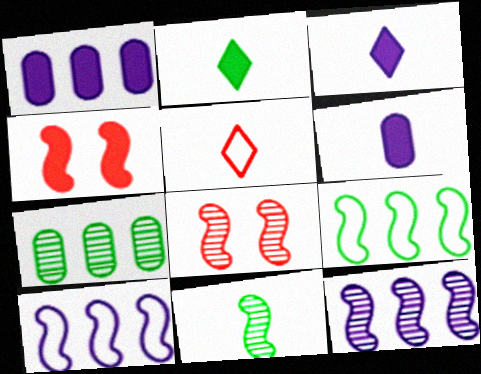[[1, 2, 4], 
[4, 10, 11], 
[5, 6, 11], 
[8, 11, 12]]